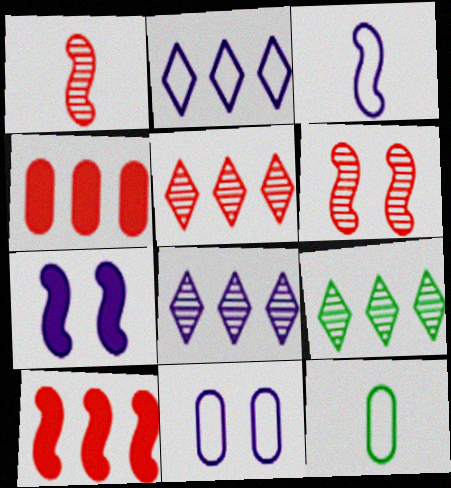[[2, 3, 11], 
[5, 7, 12], 
[5, 8, 9]]